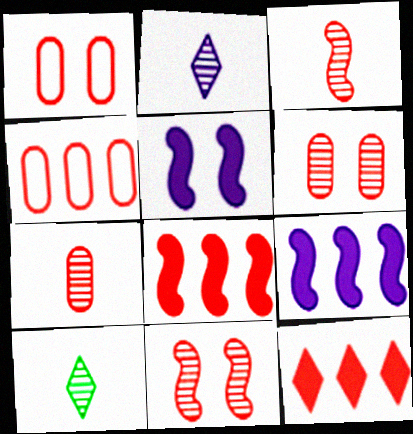[[1, 3, 12], 
[1, 9, 10], 
[4, 5, 10]]